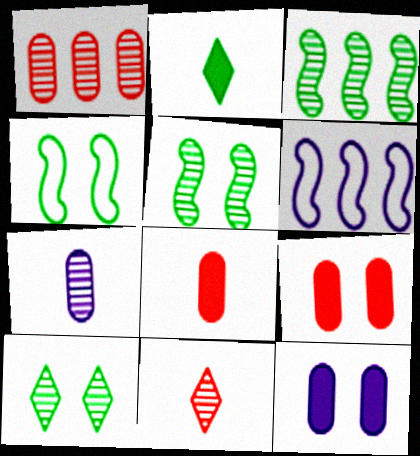[[6, 8, 10]]